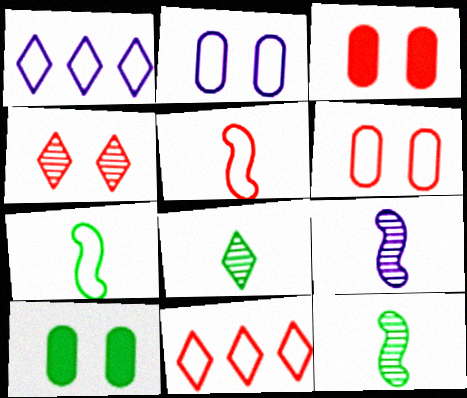[[1, 3, 12], 
[1, 6, 7], 
[2, 7, 11], 
[5, 6, 11], 
[9, 10, 11]]